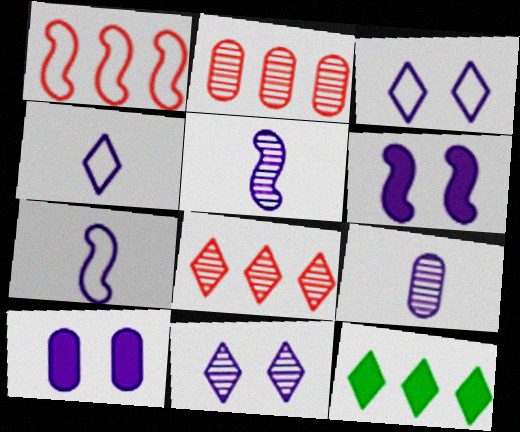[]